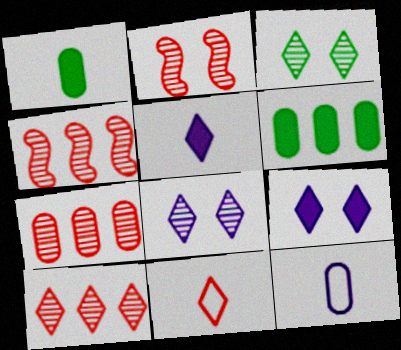[[4, 7, 10]]